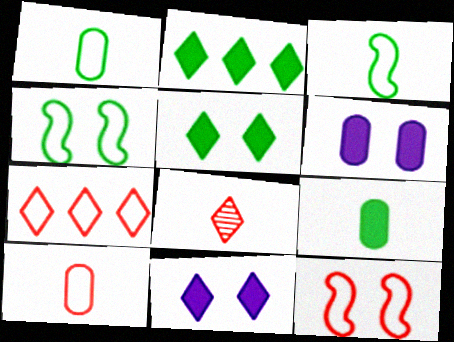[[7, 10, 12]]